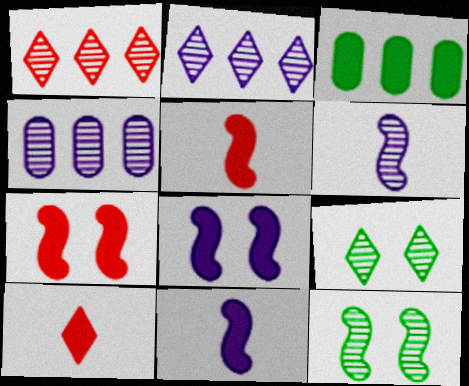[[3, 8, 10]]